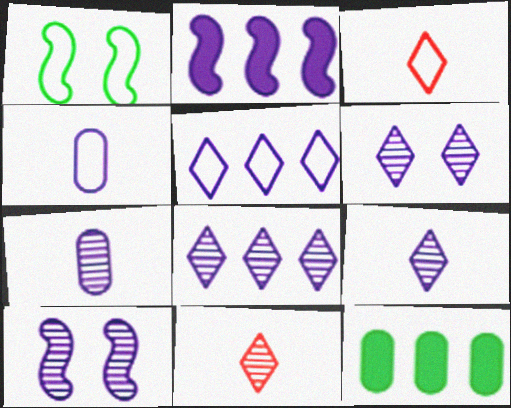[[2, 4, 6], 
[3, 10, 12], 
[6, 8, 9], 
[7, 8, 10]]